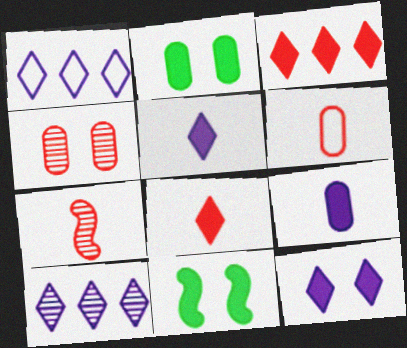[[1, 2, 7], 
[3, 9, 11], 
[6, 7, 8], 
[6, 10, 11]]